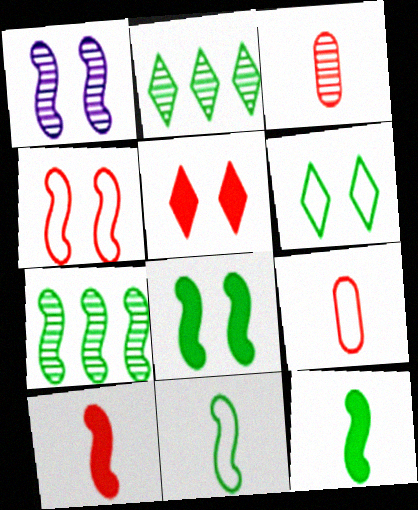[[1, 2, 3], 
[1, 4, 8], 
[7, 8, 11]]